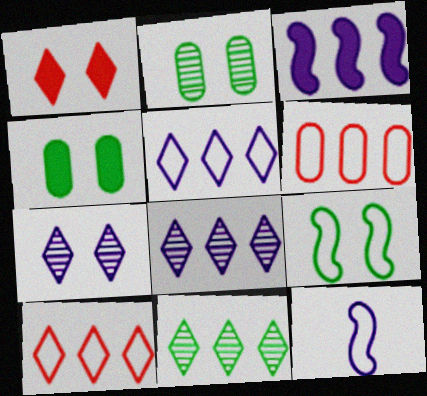[[3, 6, 11]]